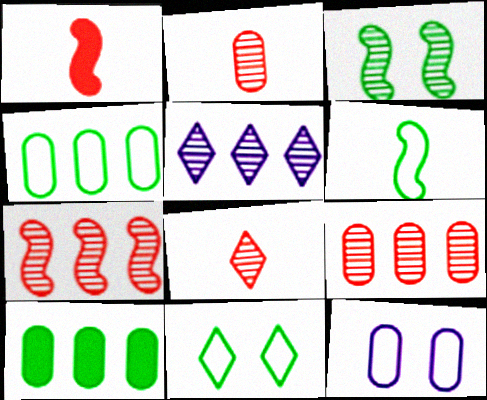[[2, 3, 5], 
[2, 10, 12], 
[4, 6, 11]]